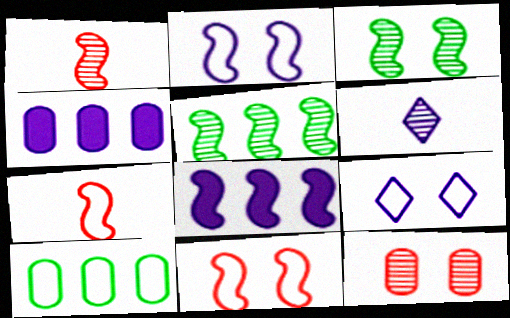[[2, 4, 6], 
[3, 7, 8], 
[5, 6, 12], 
[7, 9, 10]]